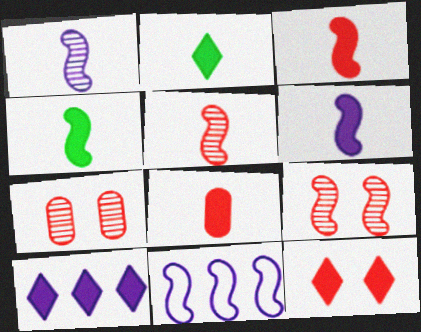[[2, 6, 8], 
[2, 7, 11], 
[2, 10, 12], 
[3, 4, 6], 
[4, 9, 11]]